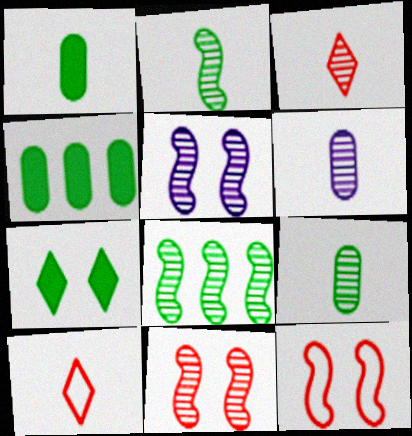[[2, 3, 6], 
[4, 5, 10]]